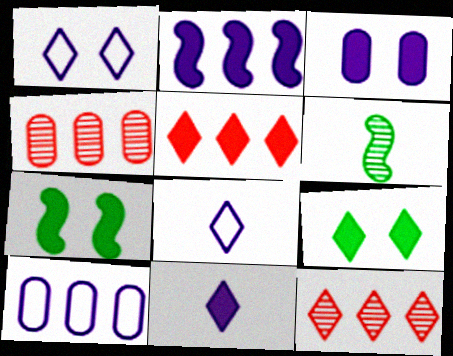[[2, 3, 11], 
[4, 7, 8], 
[5, 9, 11], 
[8, 9, 12]]